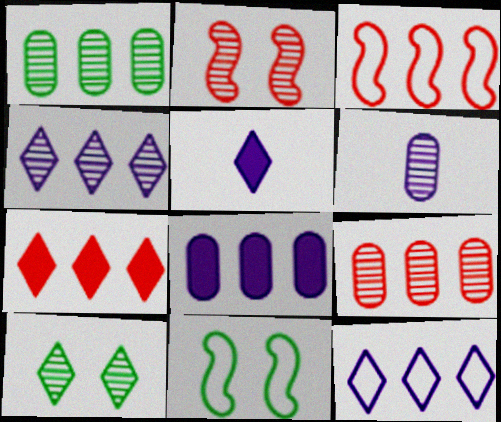[[3, 7, 9], 
[5, 9, 11], 
[6, 7, 11]]